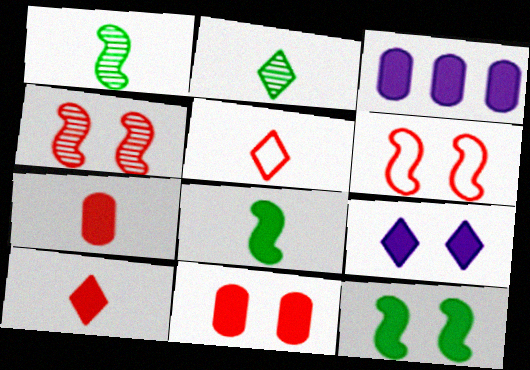[[2, 3, 6], 
[3, 10, 12], 
[9, 11, 12]]